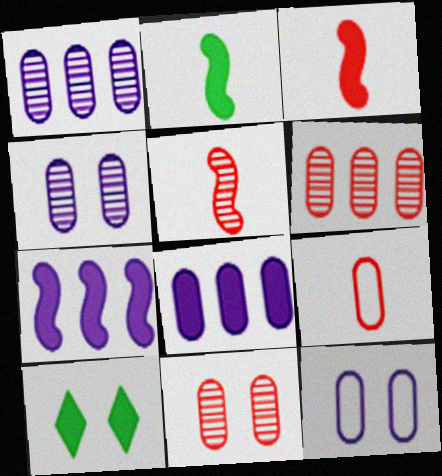[[3, 8, 10]]